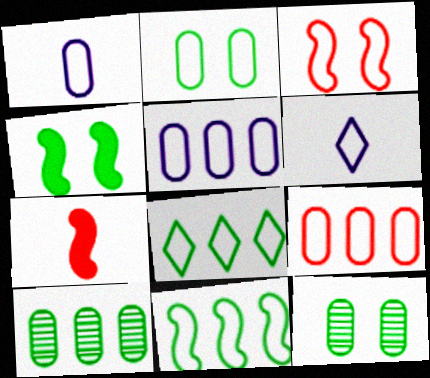[[1, 2, 9], 
[1, 3, 8]]